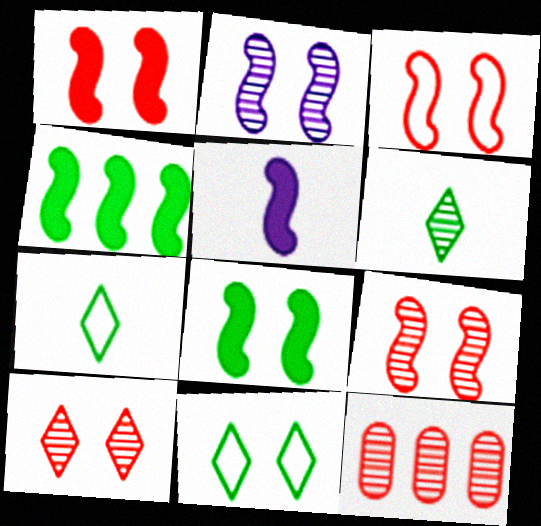[[1, 3, 9], 
[1, 4, 5], 
[2, 3, 8], 
[2, 6, 12], 
[5, 11, 12]]